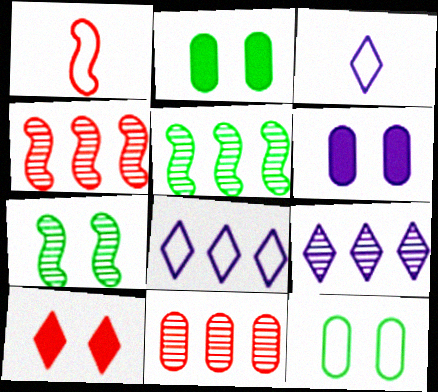[[1, 2, 9], 
[1, 8, 12], 
[1, 10, 11], 
[2, 3, 4], 
[5, 9, 11]]